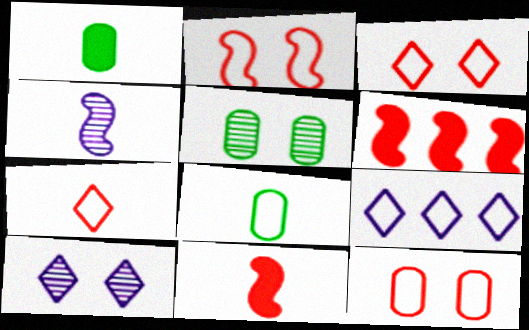[[1, 4, 7], 
[2, 3, 12], 
[2, 8, 9], 
[5, 9, 11], 
[6, 8, 10]]